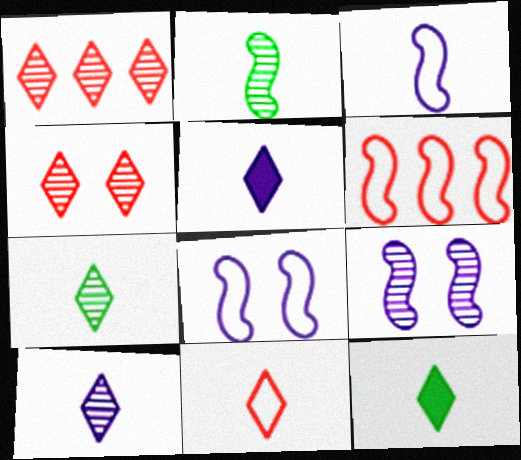[[5, 7, 11], 
[10, 11, 12]]